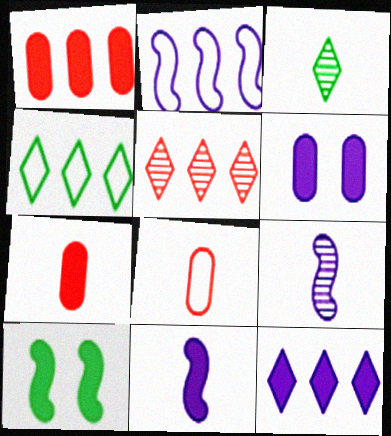[[3, 8, 11], 
[4, 5, 12], 
[6, 11, 12], 
[7, 10, 12]]